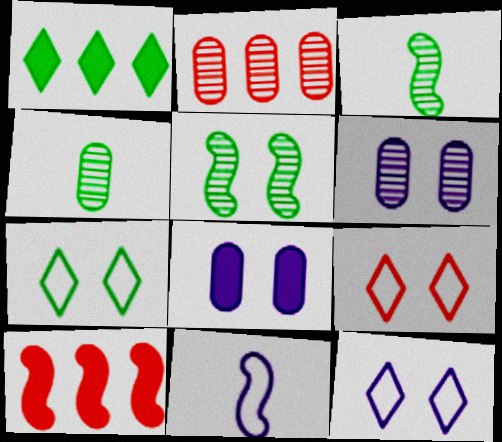[[2, 4, 6], 
[4, 10, 12], 
[5, 8, 9], 
[5, 10, 11], 
[7, 9, 12]]